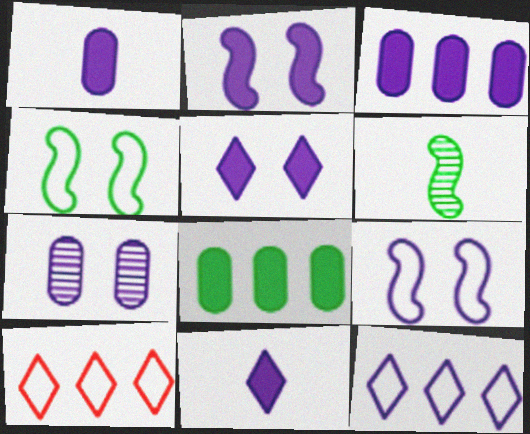[[2, 3, 11], 
[5, 7, 9]]